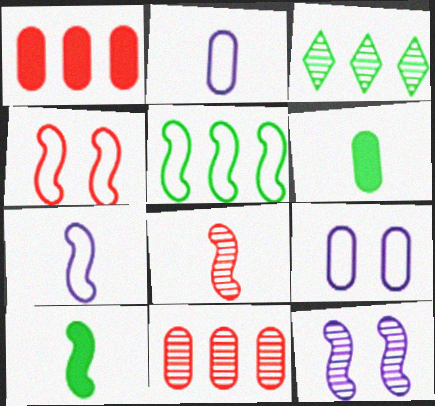[[4, 5, 7], 
[6, 9, 11], 
[7, 8, 10]]